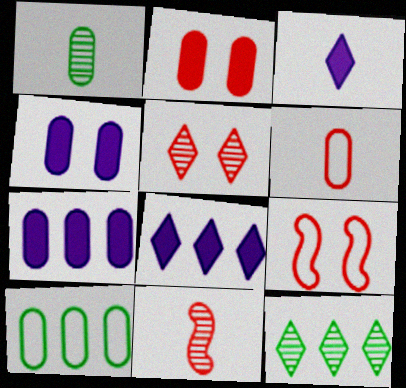[[1, 8, 9], 
[2, 5, 9]]